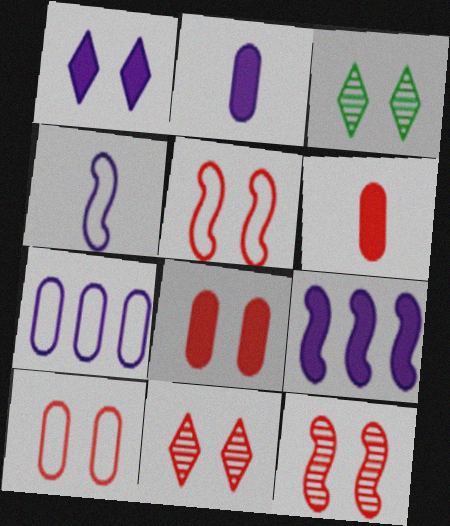[[1, 2, 9], 
[5, 8, 11]]